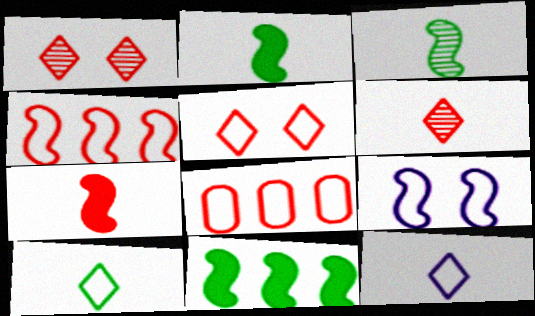[[1, 7, 8], 
[8, 9, 10]]